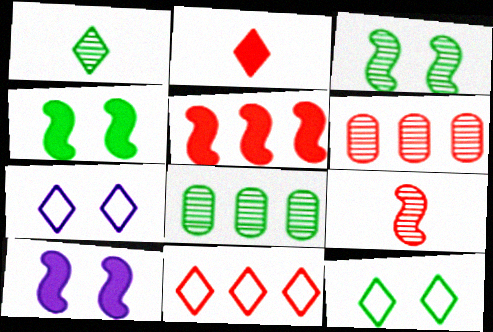[[1, 3, 8], 
[5, 6, 11]]